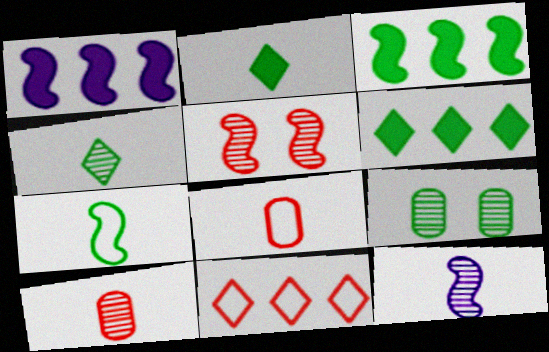[[1, 5, 7], 
[2, 8, 12], 
[4, 10, 12], 
[6, 7, 9]]